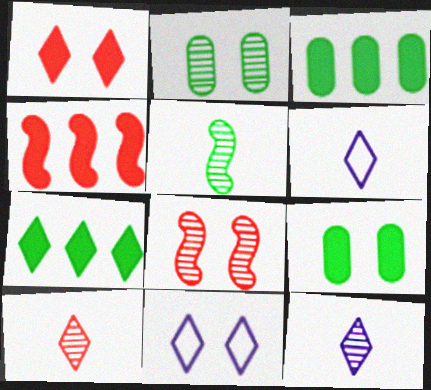[[2, 4, 6], 
[3, 6, 8], 
[7, 10, 11], 
[8, 9, 11]]